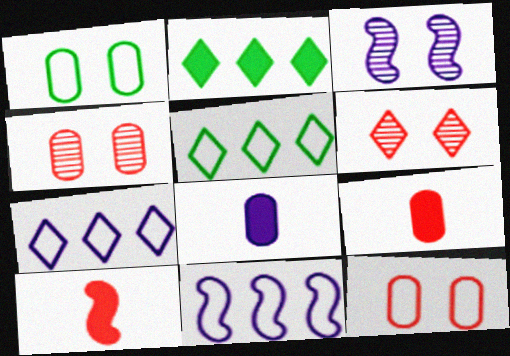[[3, 5, 9], 
[3, 7, 8]]